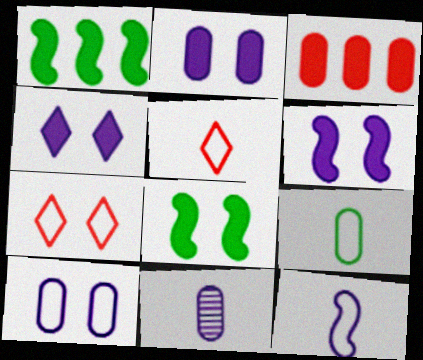[[1, 7, 11], 
[2, 4, 6], 
[5, 9, 12]]